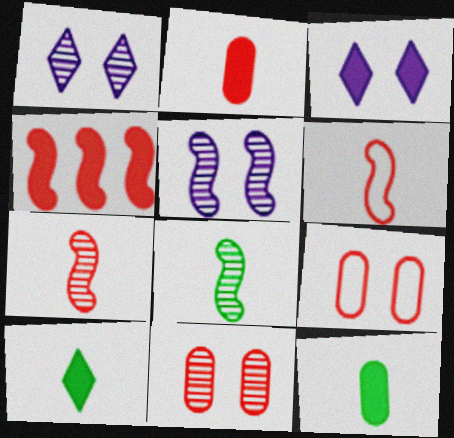[[3, 4, 12]]